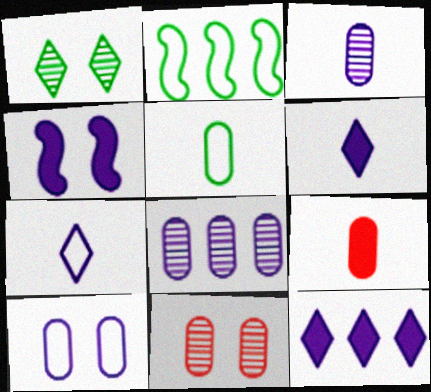[[2, 6, 11], 
[3, 5, 9], 
[4, 7, 8]]